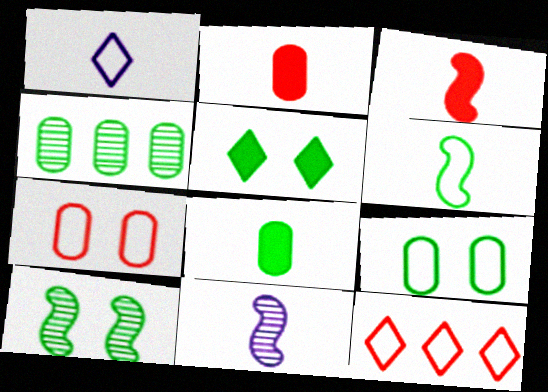[[3, 6, 11], 
[4, 5, 6], 
[4, 8, 9], 
[5, 9, 10]]